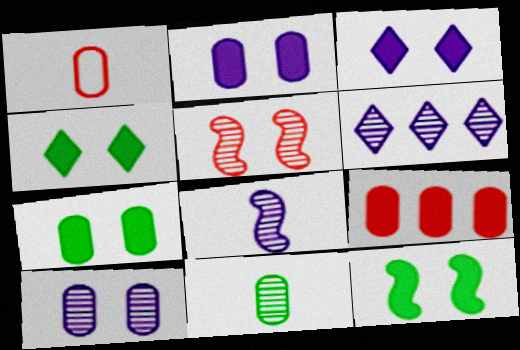[[1, 6, 12], 
[4, 7, 12], 
[5, 6, 11], 
[6, 8, 10]]